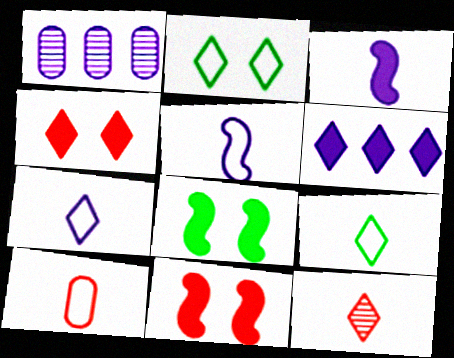[[1, 9, 11], 
[2, 6, 12], 
[5, 9, 10]]